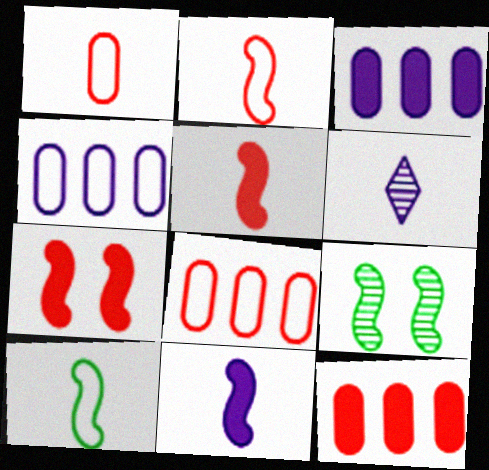[]